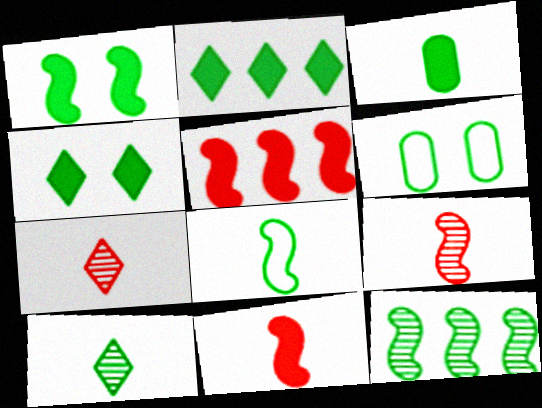[[1, 2, 3], 
[1, 8, 12], 
[3, 8, 10]]